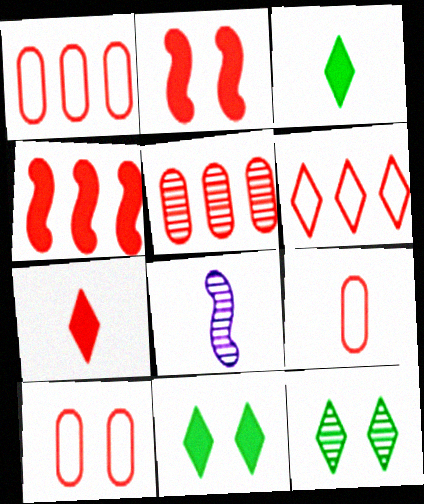[[1, 8, 11], 
[1, 9, 10], 
[3, 8, 9], 
[4, 5, 6], 
[5, 8, 12]]